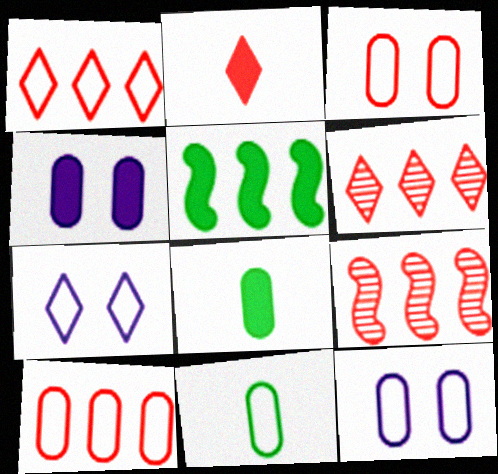[[2, 3, 9], 
[2, 4, 5], 
[7, 8, 9], 
[10, 11, 12]]